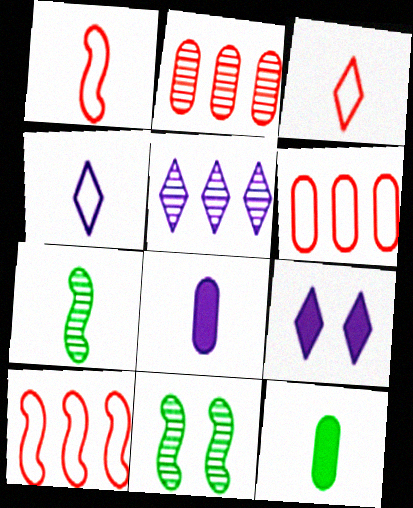[[3, 7, 8], 
[4, 5, 9], 
[6, 7, 9]]